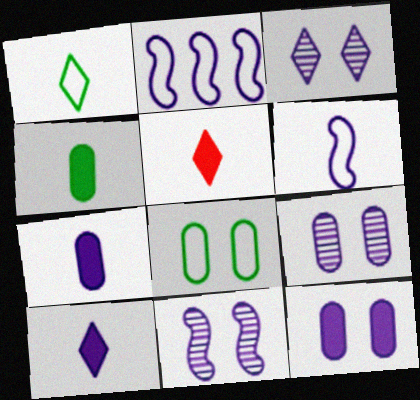[[2, 3, 7], 
[2, 9, 10], 
[3, 9, 11]]